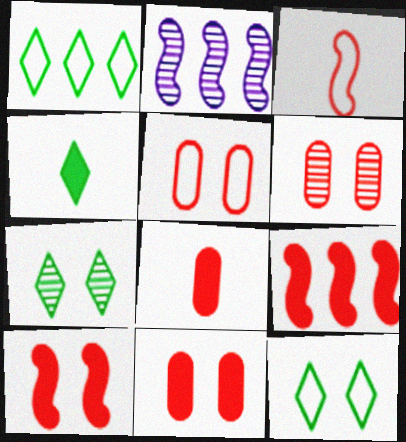[[1, 4, 7], 
[2, 4, 5], 
[2, 8, 12], 
[5, 6, 11]]